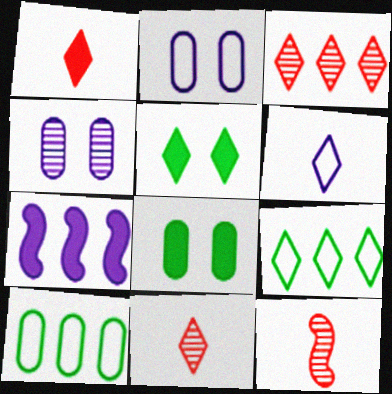[[1, 7, 8], 
[3, 5, 6], 
[3, 7, 10], 
[4, 6, 7]]